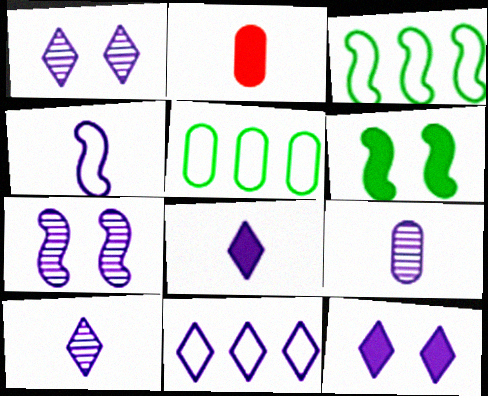[[1, 2, 3], 
[1, 8, 11], 
[4, 8, 9], 
[10, 11, 12]]